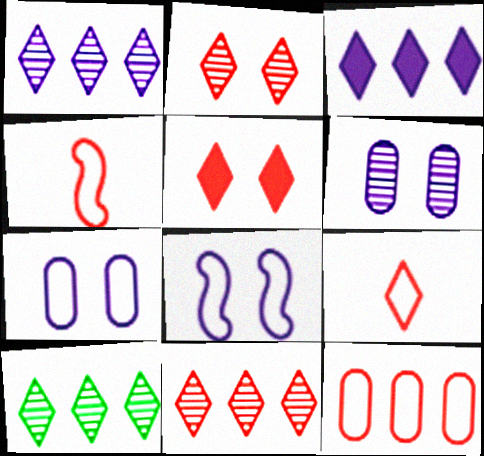[[1, 10, 11], 
[5, 9, 11]]